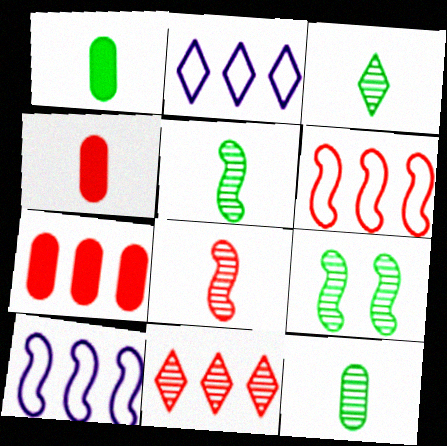[[2, 4, 9], 
[3, 5, 12], 
[6, 7, 11]]